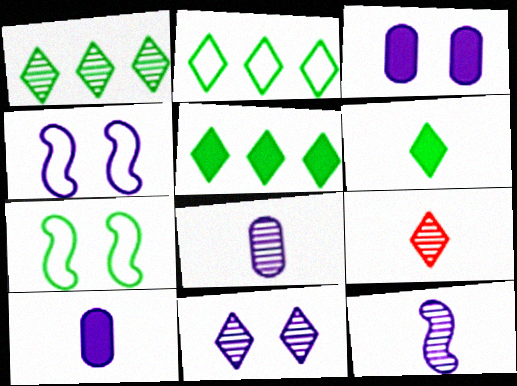[[1, 2, 5], 
[1, 9, 11], 
[3, 4, 11]]